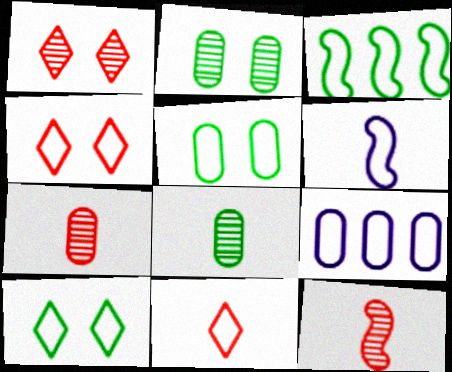[]